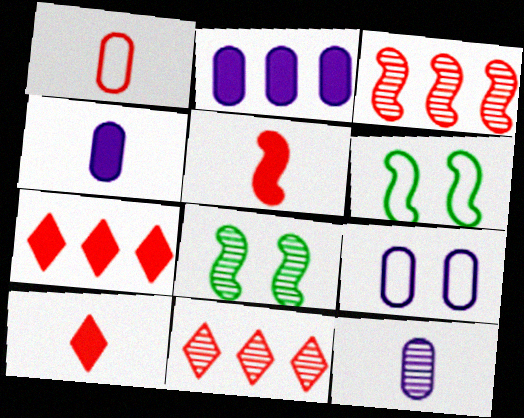[[2, 9, 12], 
[4, 6, 11], 
[6, 7, 12], 
[8, 11, 12]]